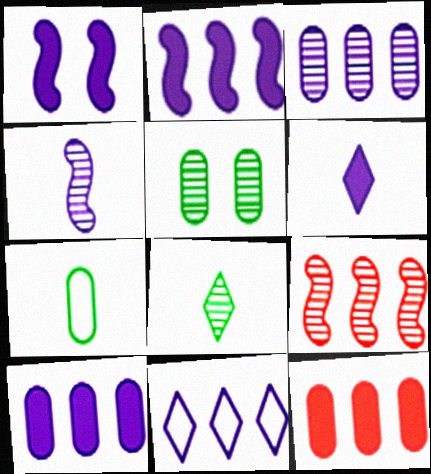[[1, 6, 10], 
[2, 3, 11]]